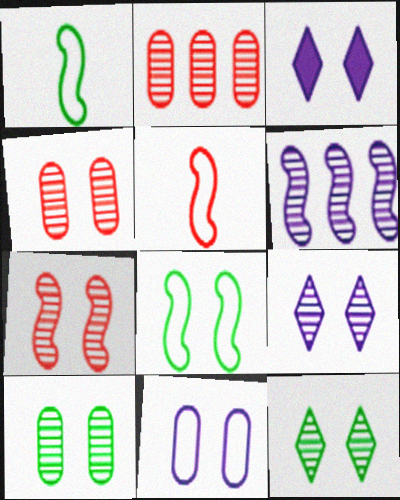[[1, 2, 3], 
[3, 4, 8], 
[7, 9, 10]]